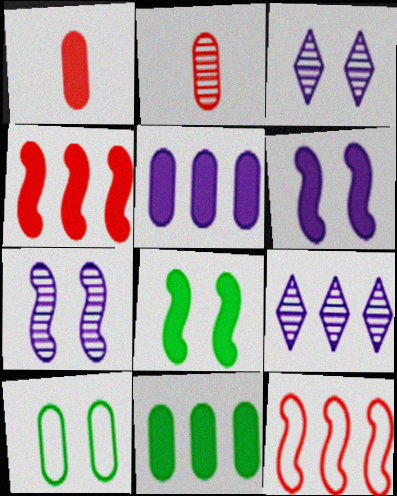[[2, 5, 10], 
[9, 11, 12]]